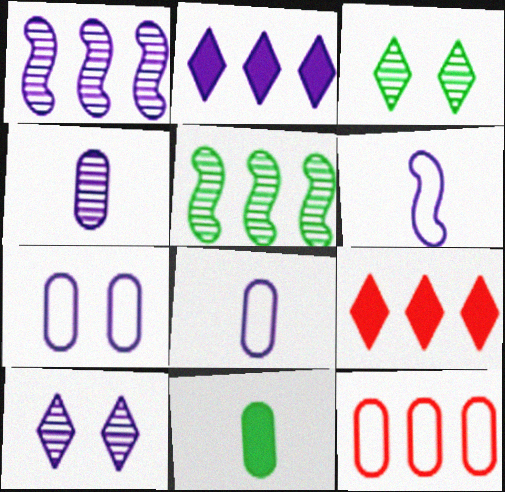[[1, 4, 10], 
[2, 5, 12]]